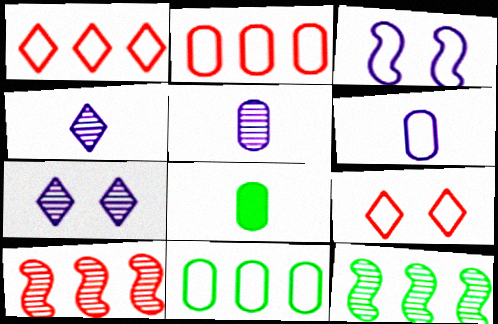[]